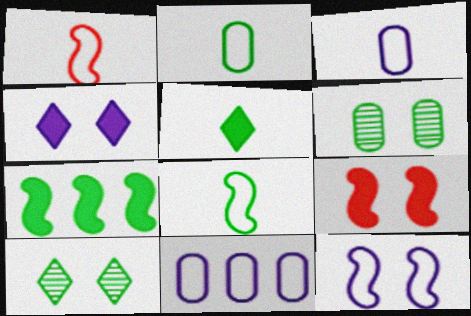[[2, 7, 10]]